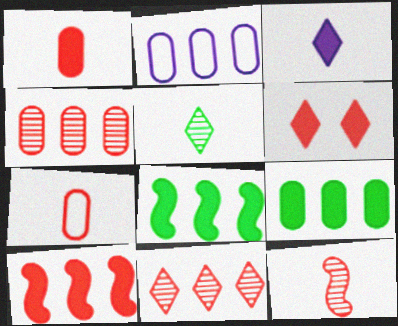[[1, 6, 10], 
[2, 4, 9], 
[2, 8, 11]]